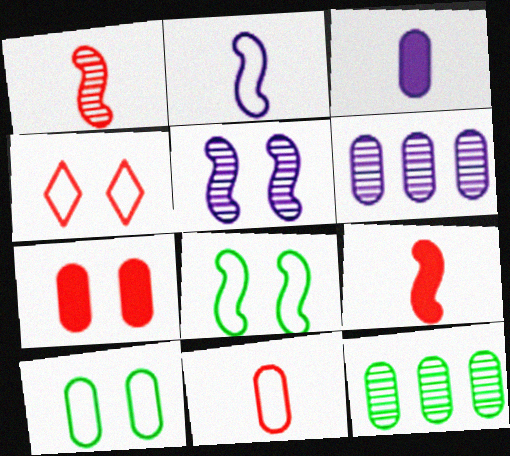[]